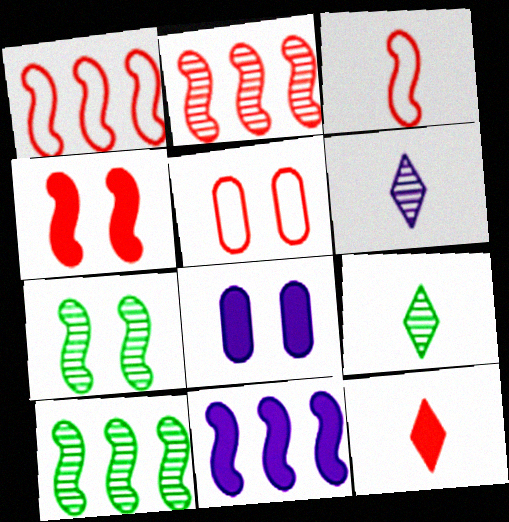[[1, 8, 9], 
[1, 10, 11], 
[2, 3, 4], 
[2, 5, 12], 
[3, 7, 11], 
[5, 9, 11]]